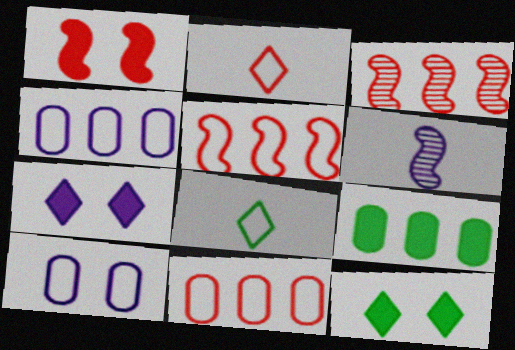[[4, 6, 7], 
[5, 8, 10], 
[6, 11, 12]]